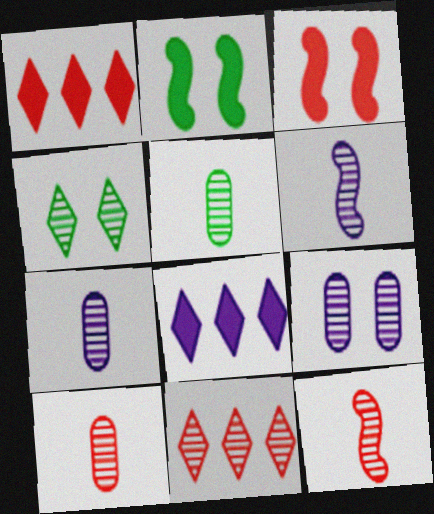[[5, 7, 10]]